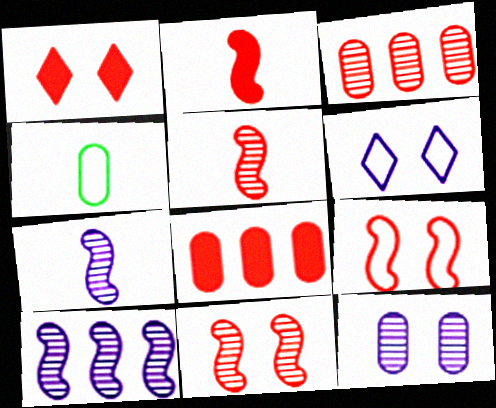[[1, 2, 8], 
[1, 4, 10], 
[4, 8, 12]]